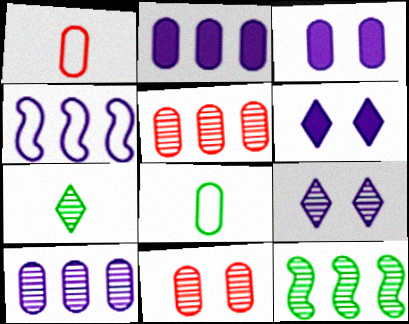[[1, 6, 12], 
[2, 8, 11], 
[3, 5, 8]]